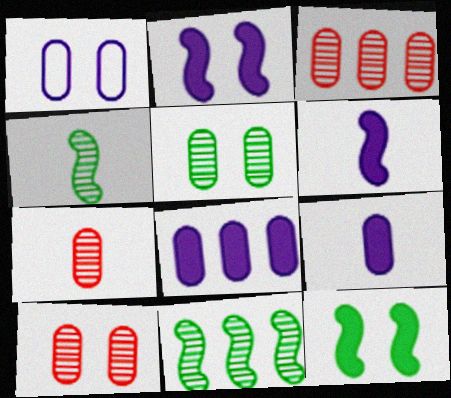[[3, 7, 10]]